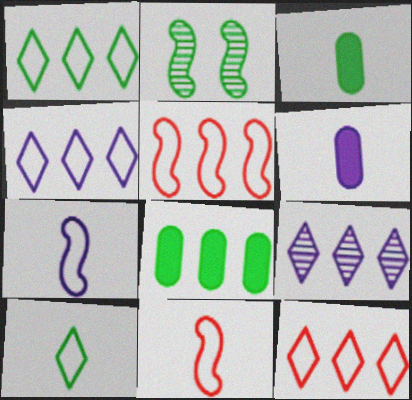[[1, 2, 3], 
[1, 4, 12], 
[2, 6, 12], 
[2, 8, 10], 
[5, 8, 9]]